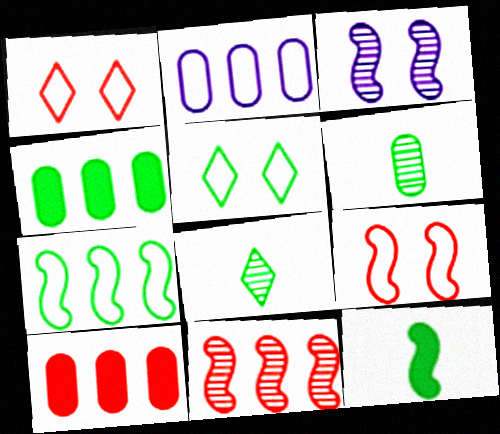[]